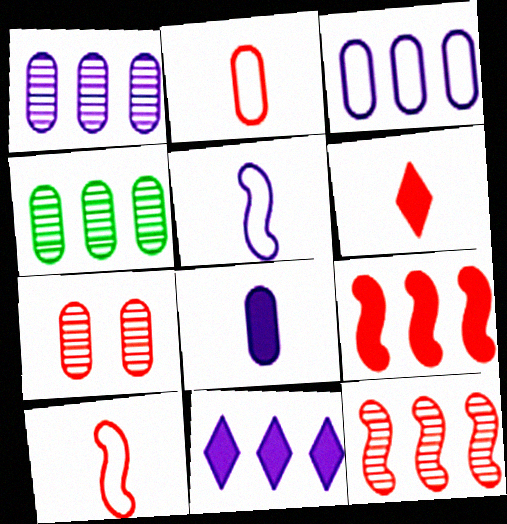[]